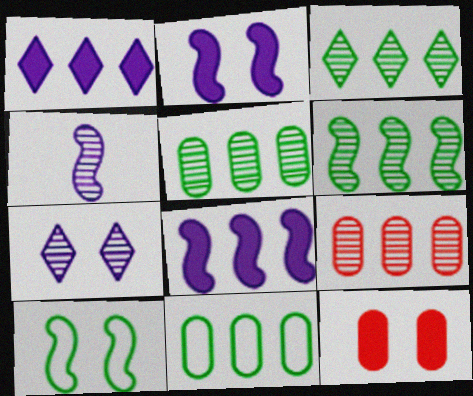[[3, 5, 6], 
[7, 10, 12]]